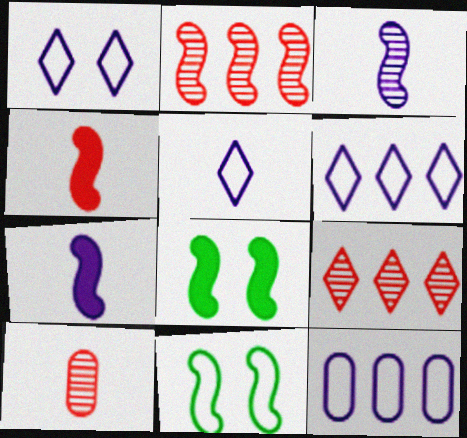[[1, 5, 6], 
[2, 7, 11], 
[6, 8, 10]]